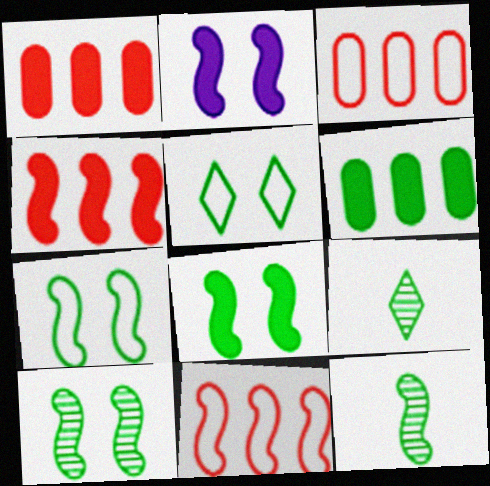[[2, 3, 9], 
[2, 11, 12], 
[5, 6, 12], 
[6, 7, 9], 
[7, 8, 10]]